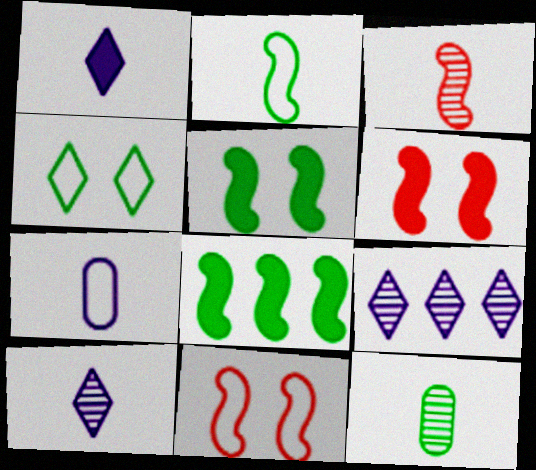[[3, 10, 12], 
[4, 8, 12]]